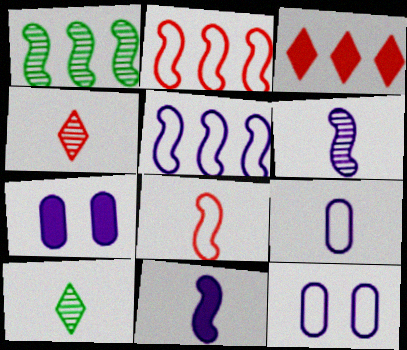[[2, 7, 10]]